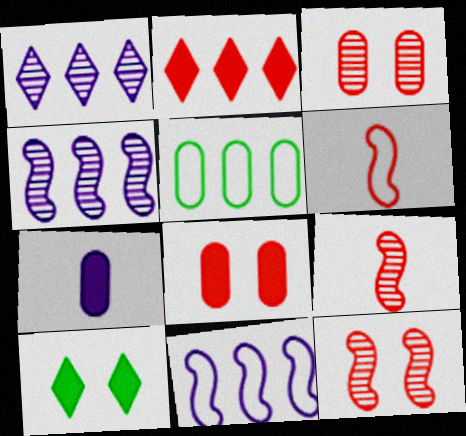[[2, 3, 6], 
[2, 4, 5], 
[3, 5, 7]]